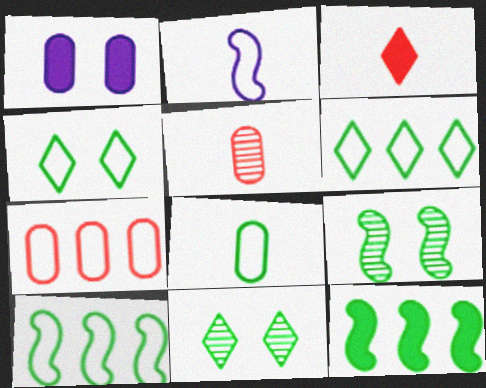[[1, 3, 12], 
[2, 4, 7], 
[4, 8, 10], 
[8, 11, 12]]